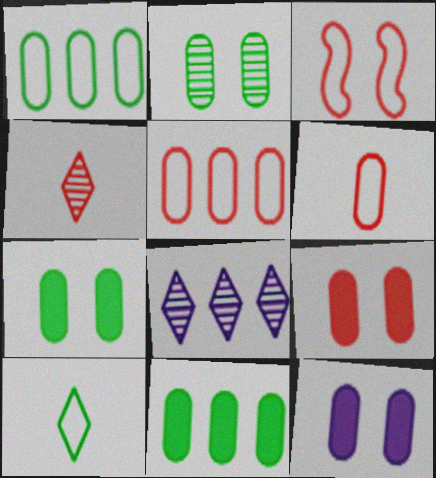[[7, 9, 12]]